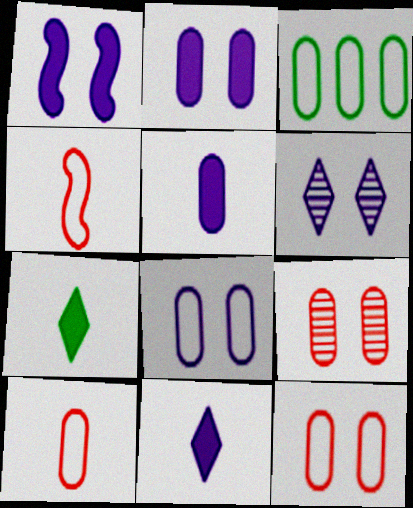[[1, 6, 8], 
[3, 5, 9], 
[3, 8, 10]]